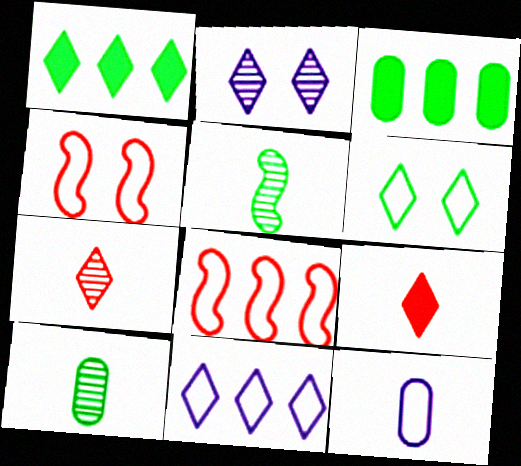[[3, 5, 6], 
[5, 9, 12], 
[6, 8, 12]]